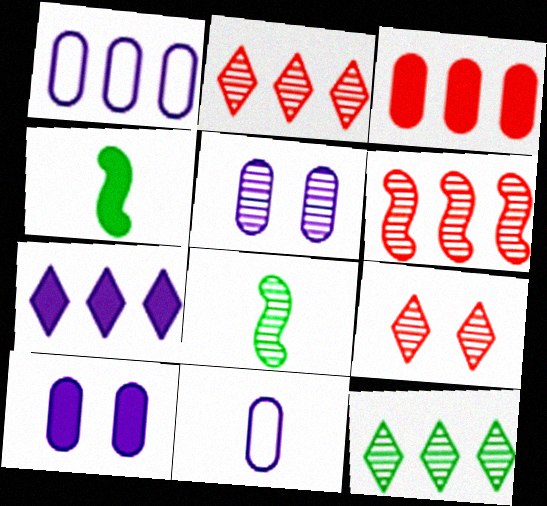[[1, 4, 9], 
[2, 5, 8]]